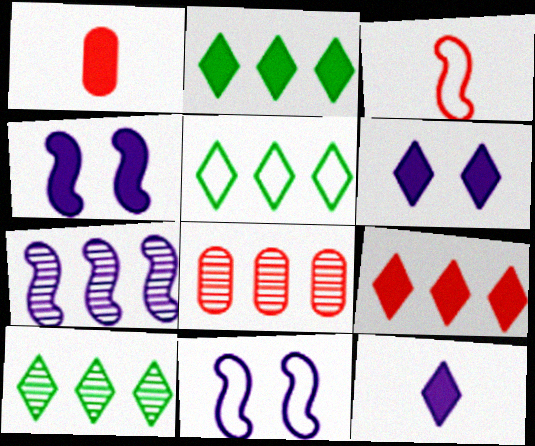[[1, 2, 4], 
[1, 10, 11], 
[2, 5, 10], 
[7, 8, 10]]